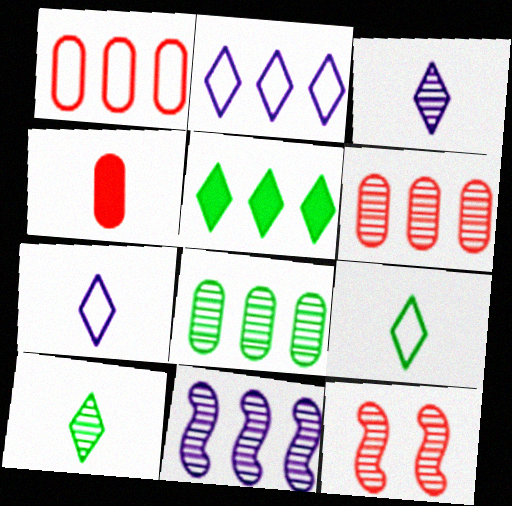[[1, 5, 11], 
[3, 8, 12]]